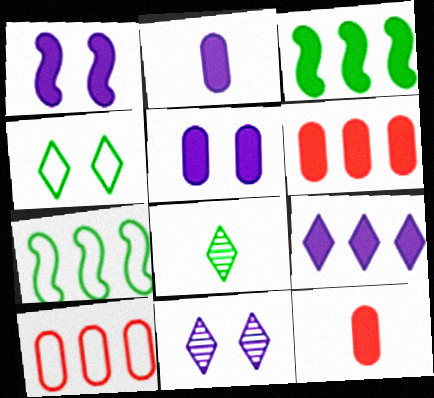[[1, 2, 9], 
[1, 8, 10], 
[3, 6, 9], 
[7, 11, 12]]